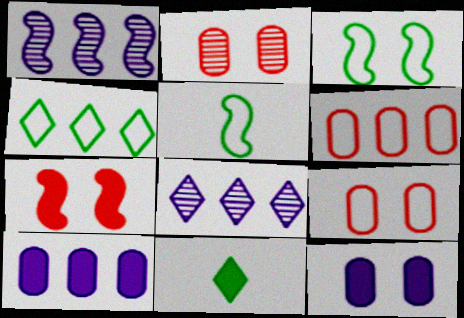[[1, 5, 7], 
[1, 9, 11], 
[7, 10, 11]]